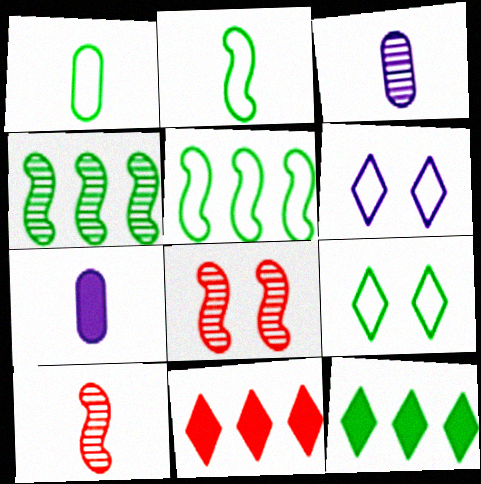[[1, 5, 9]]